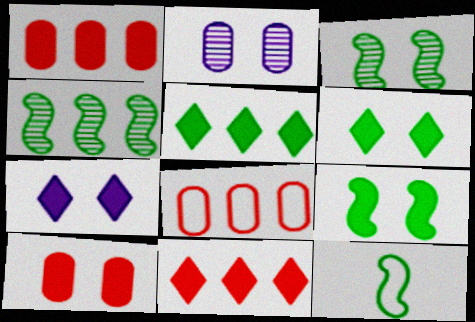[[2, 11, 12], 
[4, 9, 12], 
[7, 9, 10]]